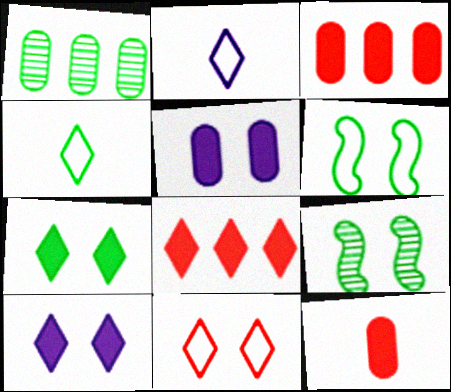[[2, 3, 9], 
[5, 9, 11]]